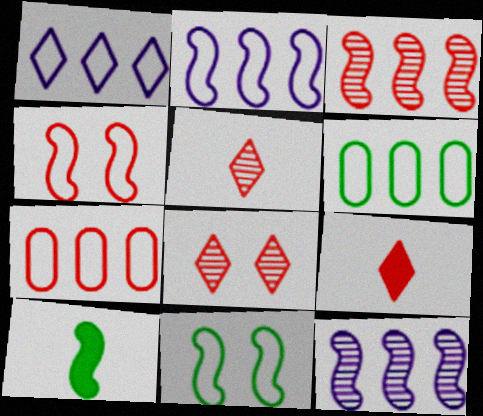[[4, 10, 12]]